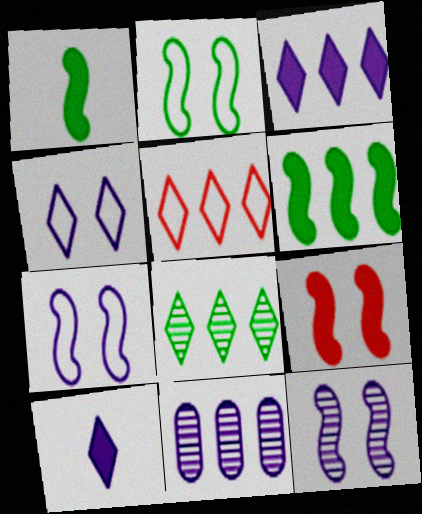[[2, 9, 12], 
[3, 5, 8], 
[5, 6, 11], 
[7, 10, 11]]